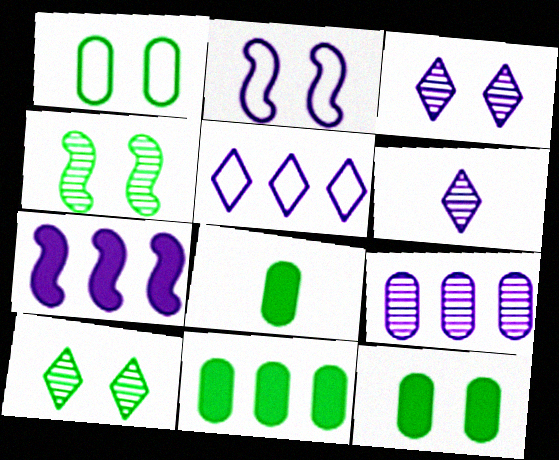[[5, 7, 9], 
[8, 11, 12]]